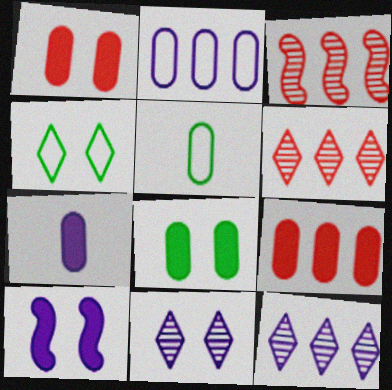[[3, 4, 7], 
[5, 6, 10], 
[7, 8, 9]]